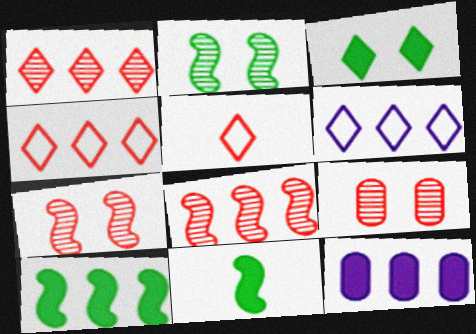[[2, 5, 12], 
[6, 9, 11]]